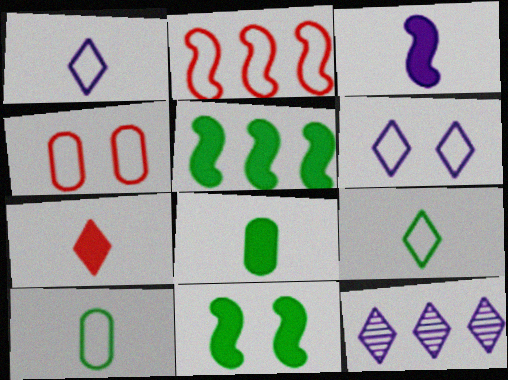[[2, 6, 10], 
[3, 7, 8]]